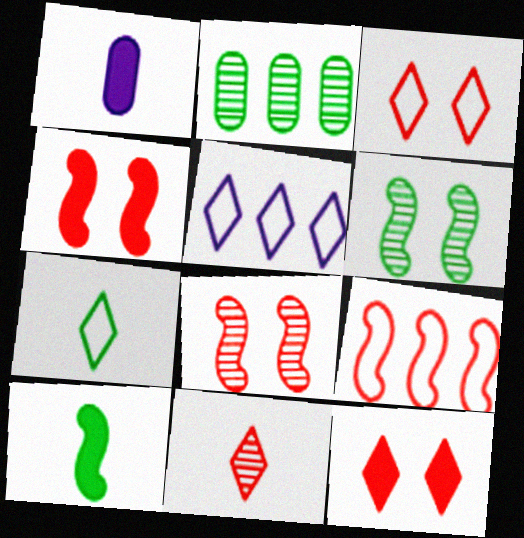[[3, 5, 7]]